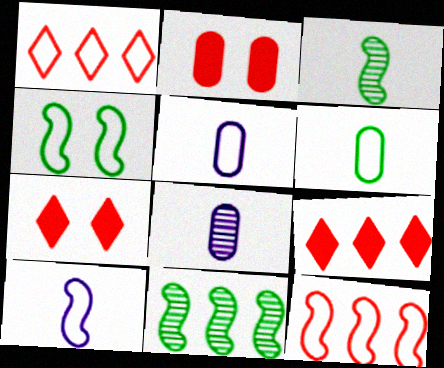[[1, 4, 5], 
[4, 8, 9], 
[4, 10, 12], 
[5, 7, 11]]